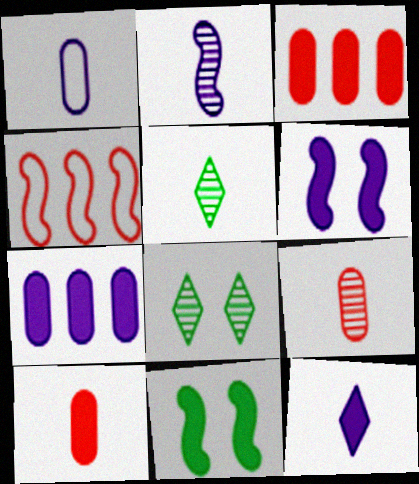[[1, 2, 12], 
[2, 4, 11], 
[2, 5, 9], 
[3, 11, 12], 
[6, 7, 12]]